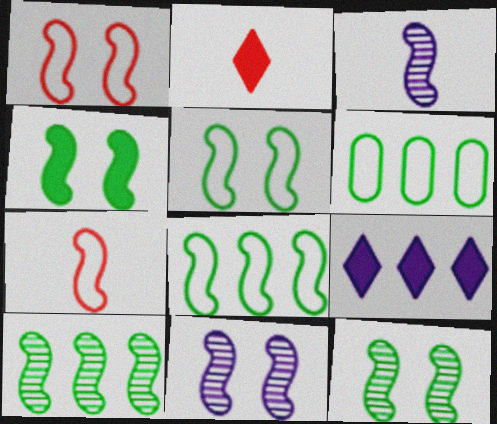[[1, 4, 11], 
[2, 6, 11], 
[4, 5, 12]]